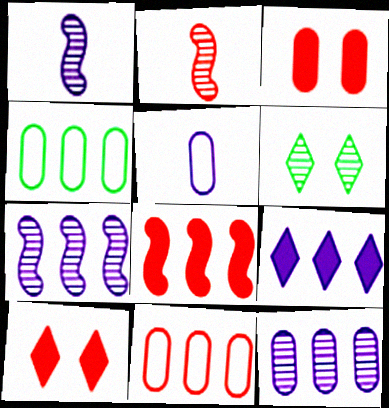[[1, 4, 10], 
[2, 6, 12], 
[2, 10, 11], 
[5, 6, 8]]